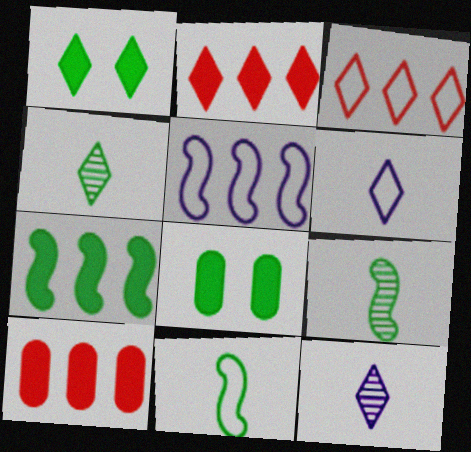[[1, 3, 12]]